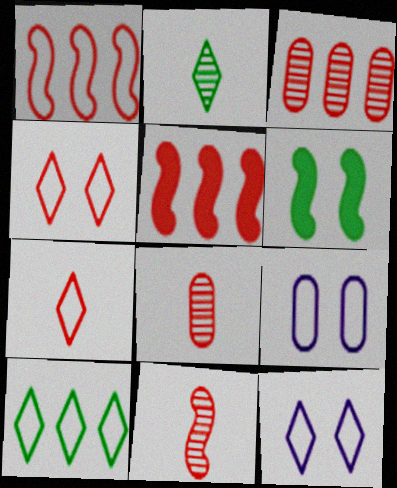[[2, 5, 9], 
[4, 5, 8], 
[7, 10, 12]]